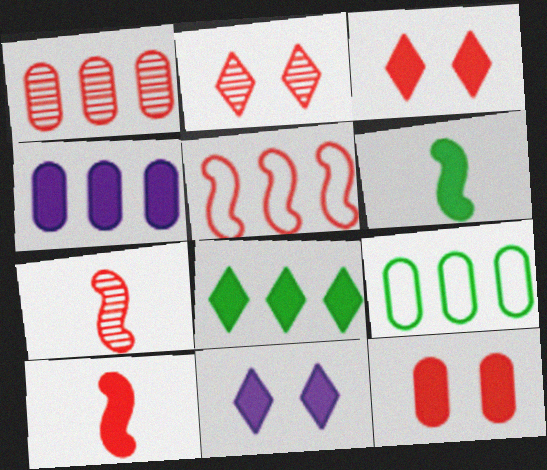[[1, 2, 7], 
[1, 4, 9], 
[3, 4, 6], 
[7, 9, 11]]